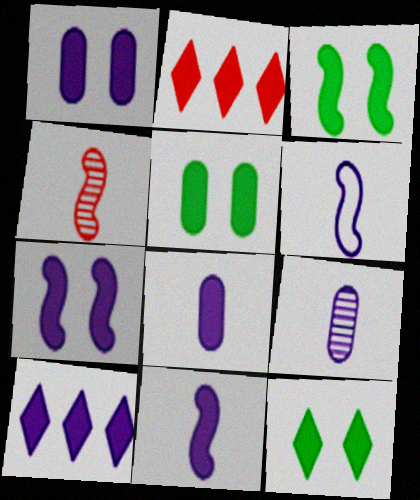[[1, 10, 11], 
[2, 3, 8], 
[2, 5, 11], 
[3, 5, 12], 
[7, 8, 10]]